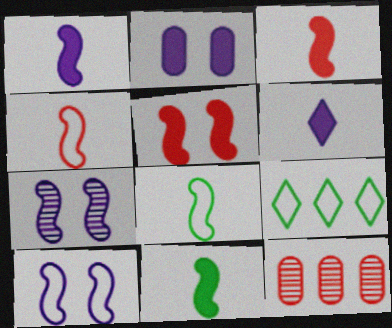[[1, 3, 11]]